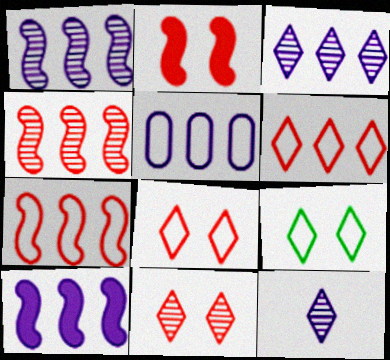[[3, 5, 10]]